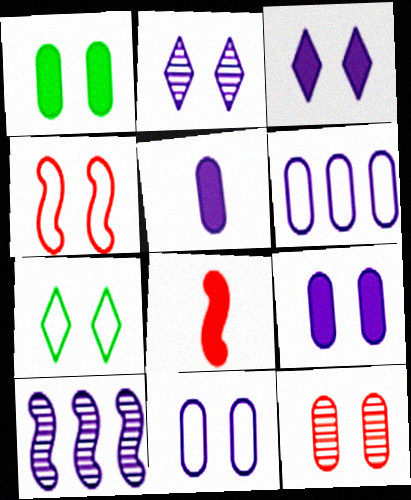[[1, 2, 4], 
[1, 11, 12], 
[4, 7, 11]]